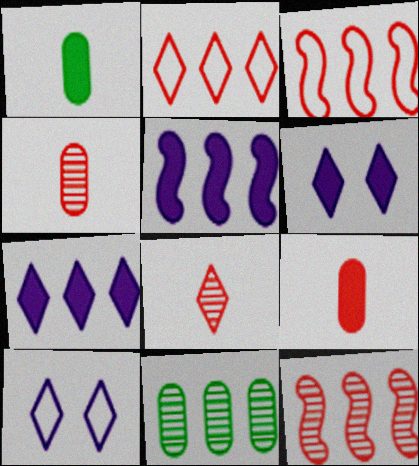[[1, 10, 12], 
[2, 5, 11], 
[3, 7, 11]]